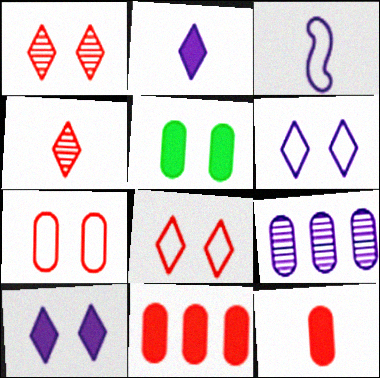[[3, 9, 10]]